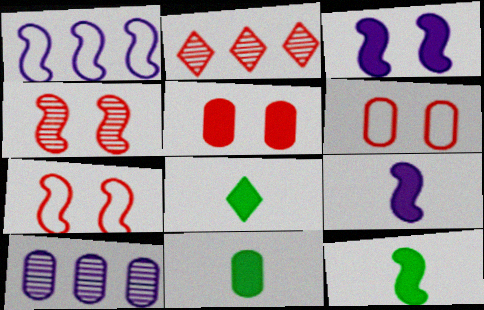[[1, 4, 12], 
[6, 10, 11], 
[7, 8, 10], 
[8, 11, 12]]